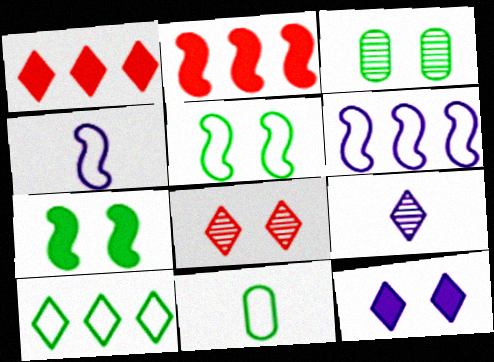[[1, 3, 4], 
[5, 10, 11]]